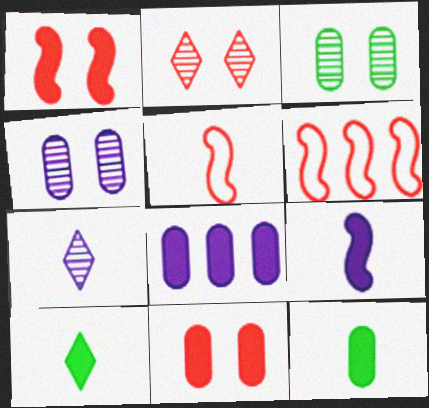[[1, 8, 10], 
[4, 6, 10], 
[5, 7, 12], 
[8, 11, 12]]